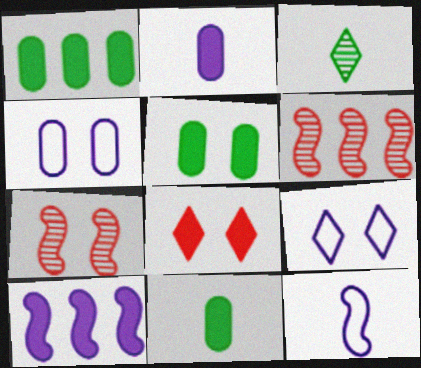[[1, 5, 11], 
[5, 7, 9], 
[6, 9, 11], 
[8, 10, 11]]